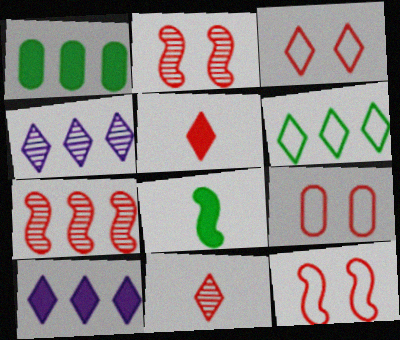[[3, 9, 12], 
[4, 8, 9], 
[5, 7, 9]]